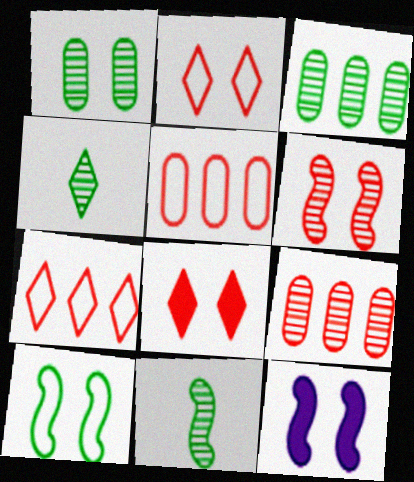[[1, 2, 12], 
[4, 5, 12], 
[6, 10, 12]]